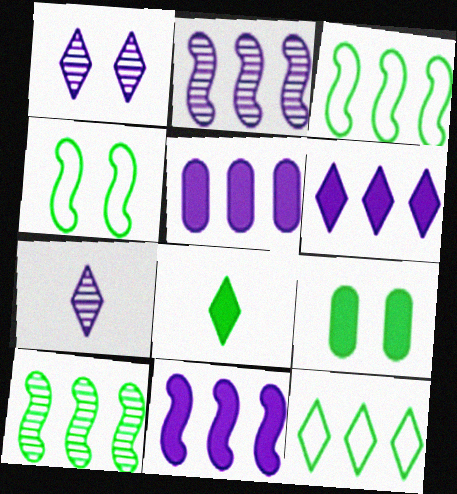[[5, 6, 11]]